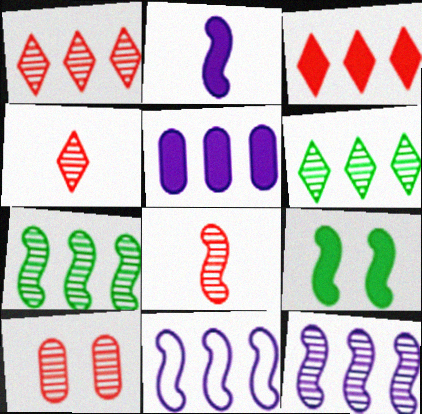[[1, 8, 10], 
[8, 9, 11]]